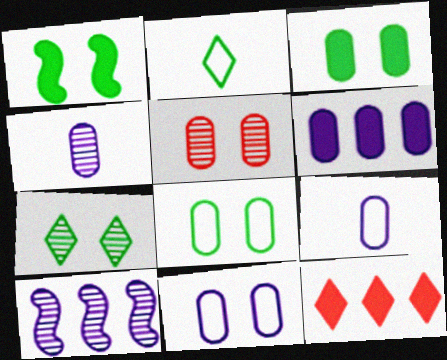[[1, 7, 8], 
[3, 5, 11], 
[4, 6, 11]]